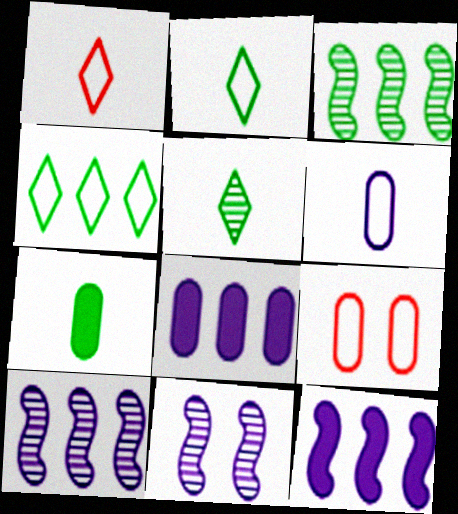[[5, 9, 12]]